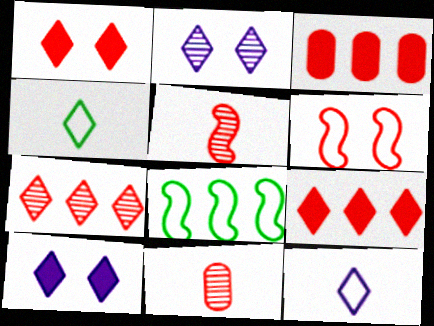[[2, 4, 9], 
[4, 7, 10], 
[6, 9, 11], 
[8, 10, 11]]